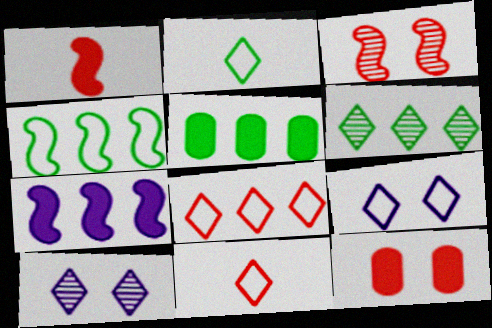[[2, 8, 9], 
[4, 5, 6]]